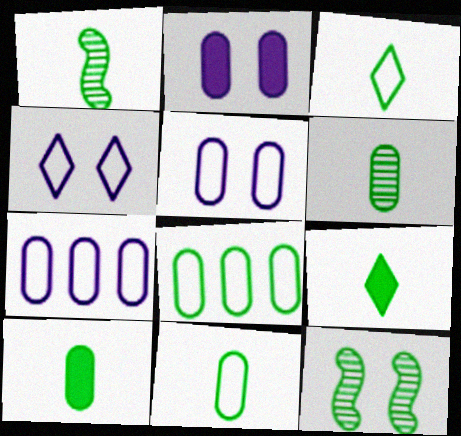[[1, 3, 10], 
[1, 9, 11], 
[6, 10, 11], 
[8, 9, 12]]